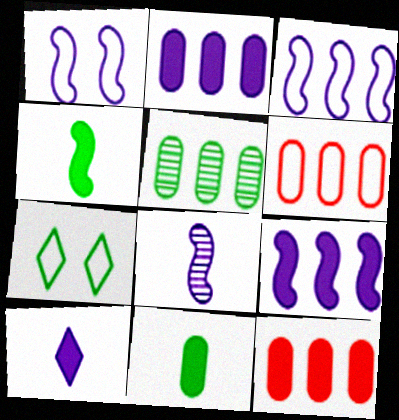[[1, 8, 9], 
[2, 5, 6], 
[4, 5, 7], 
[7, 8, 12]]